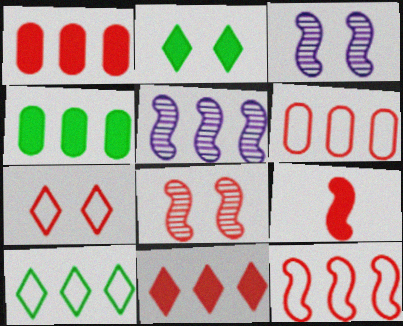[[1, 5, 10], 
[8, 9, 12]]